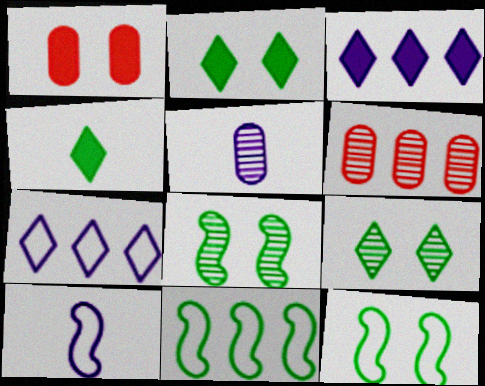[[2, 6, 10], 
[3, 6, 11]]